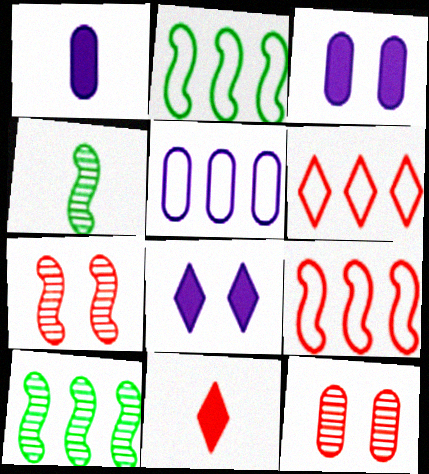[[2, 5, 6], 
[3, 4, 6], 
[9, 11, 12]]